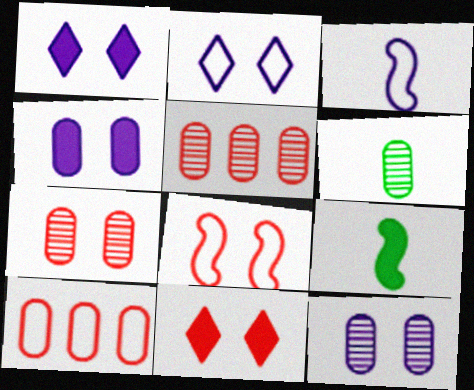[[2, 5, 9], 
[4, 6, 10], 
[5, 6, 12], 
[7, 8, 11]]